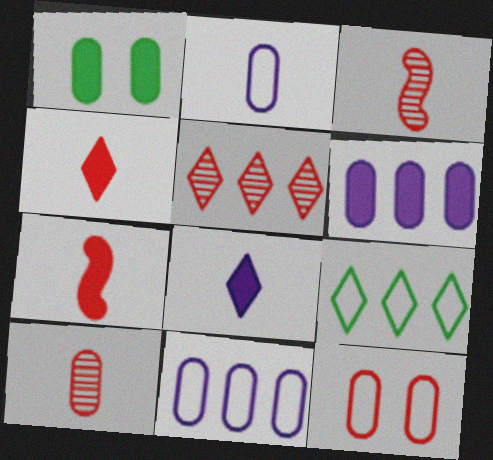[[1, 10, 11], 
[5, 7, 12]]